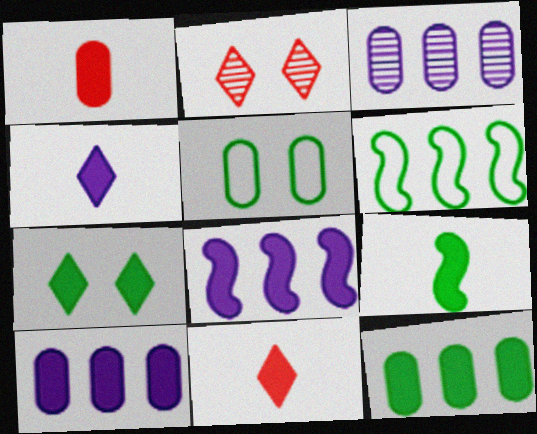[[1, 3, 5], 
[1, 4, 9], 
[1, 7, 8], 
[7, 9, 12]]